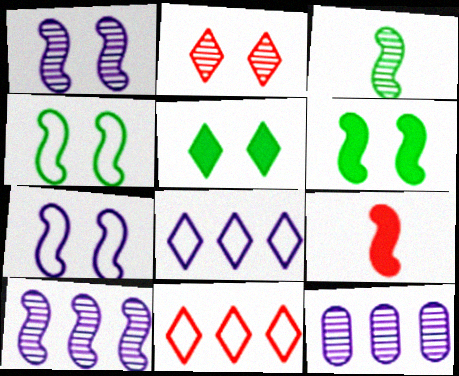[[2, 3, 12], 
[4, 9, 10]]